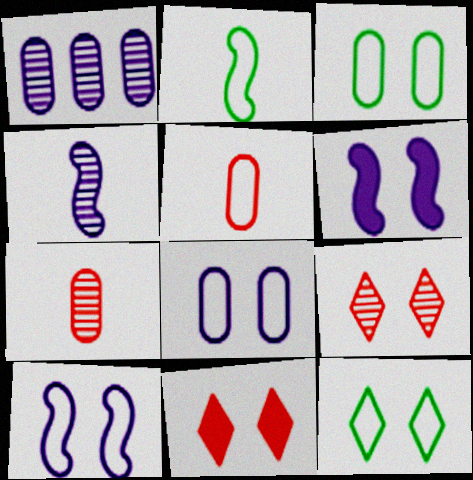[[1, 2, 11], 
[3, 6, 9]]